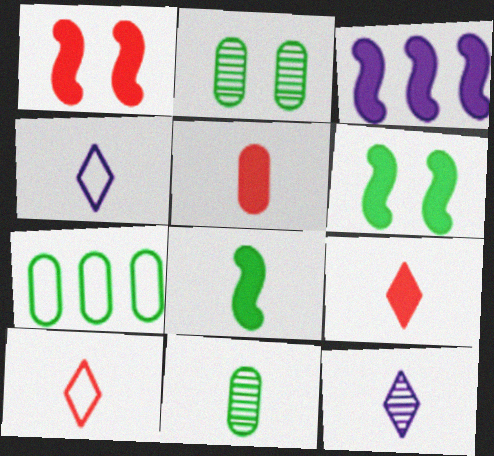[[1, 3, 8], 
[1, 7, 12], 
[2, 3, 10]]